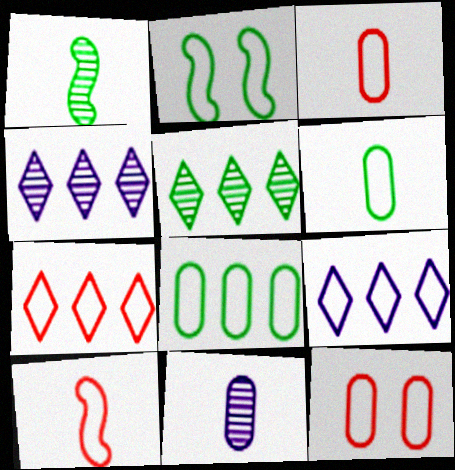[[2, 3, 9], 
[7, 10, 12]]